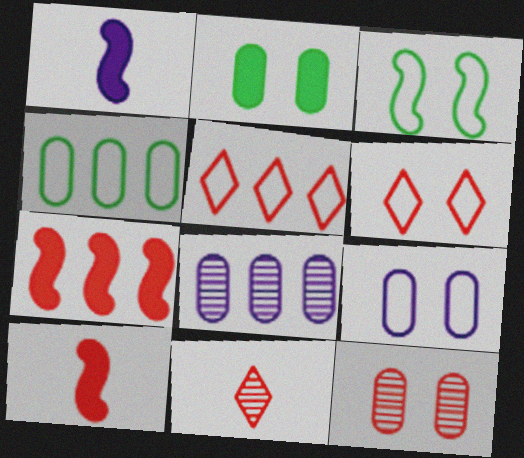[[2, 9, 12], 
[3, 6, 9], 
[5, 10, 12]]